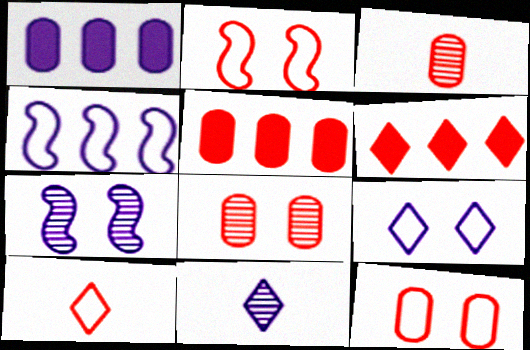[[2, 3, 6], 
[3, 5, 12]]